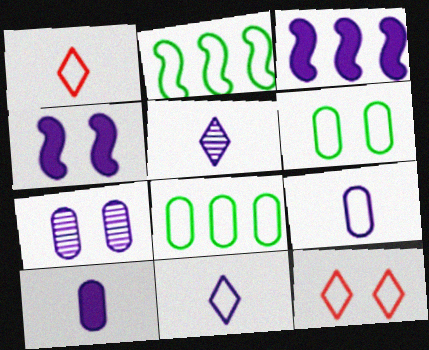[[2, 9, 12], 
[3, 7, 11]]